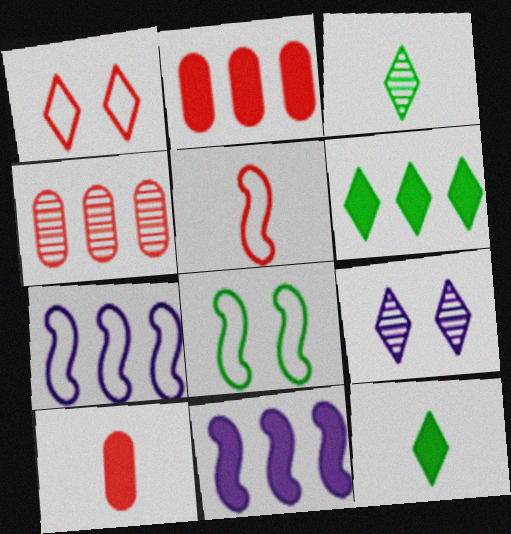[[2, 6, 11], 
[4, 6, 7], 
[5, 7, 8]]